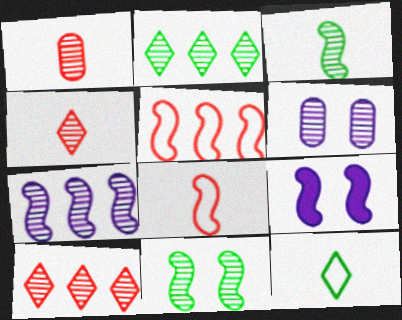[[3, 5, 9], 
[3, 6, 10]]